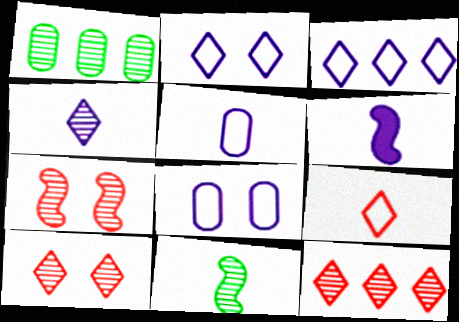[[1, 4, 7], 
[4, 5, 6]]